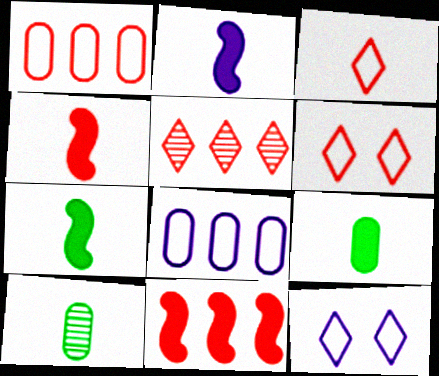[[1, 5, 11], 
[2, 3, 10], 
[2, 4, 7], 
[10, 11, 12]]